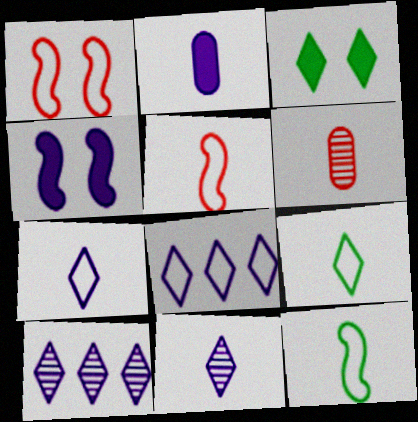[]